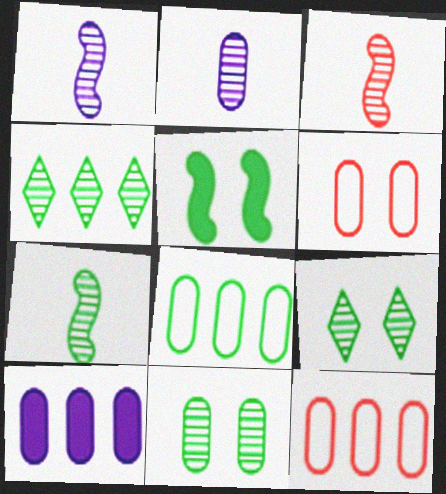[[1, 3, 7], 
[4, 7, 11]]